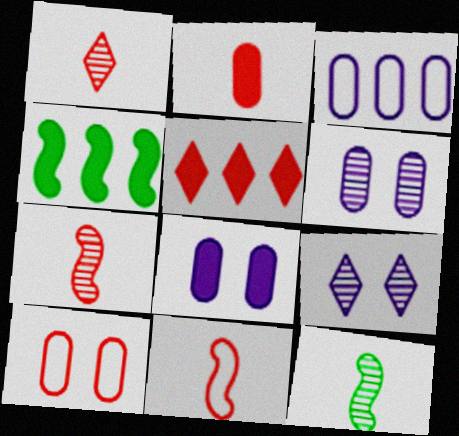[[1, 2, 11], 
[5, 7, 10]]